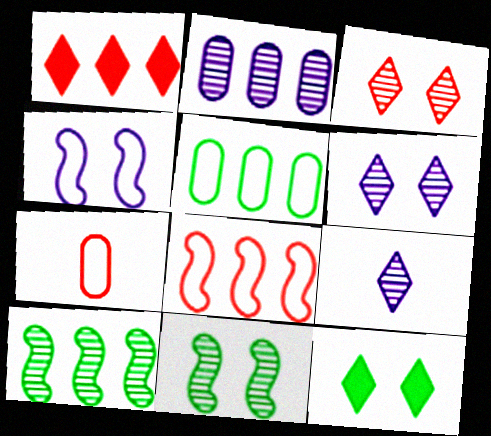[]